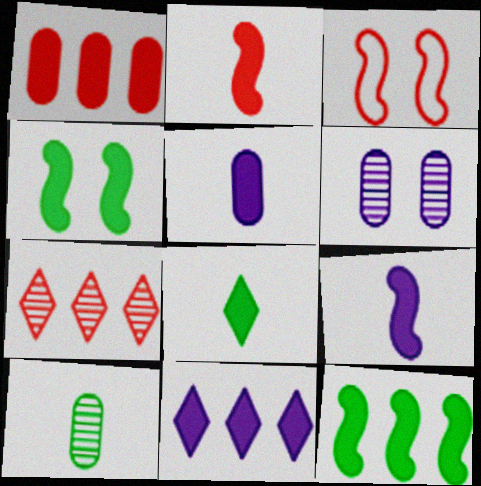[[1, 11, 12], 
[2, 5, 8], 
[3, 10, 11]]